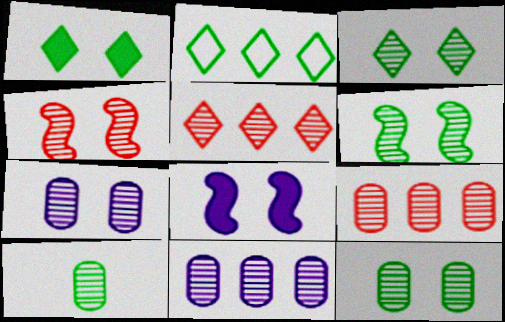[[3, 4, 7], 
[3, 6, 12], 
[7, 9, 10]]